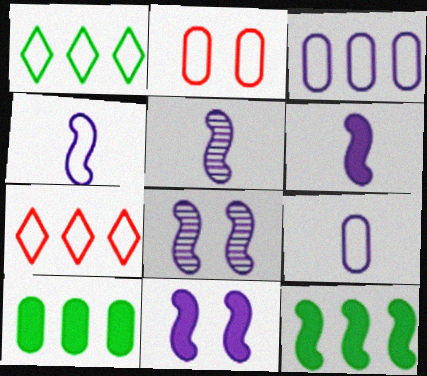[[1, 2, 4], 
[4, 5, 6]]